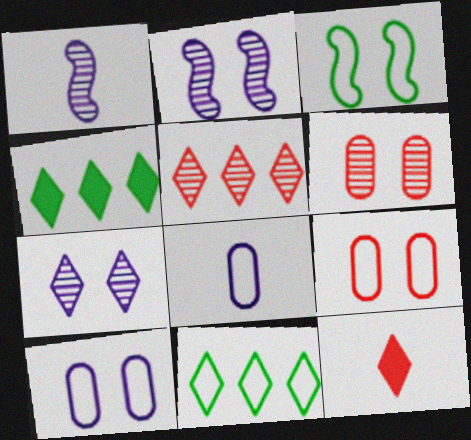[[1, 4, 9], 
[7, 11, 12]]